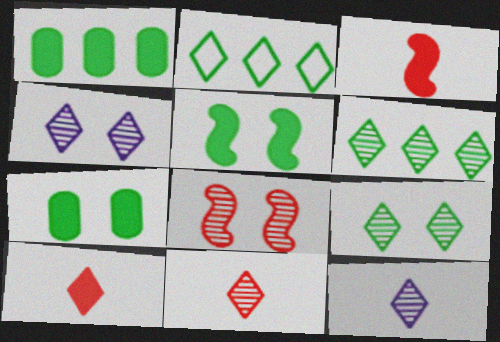[[2, 4, 10], 
[4, 6, 11]]